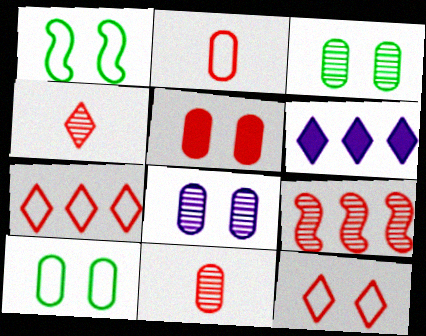[[1, 6, 11], 
[5, 8, 10]]